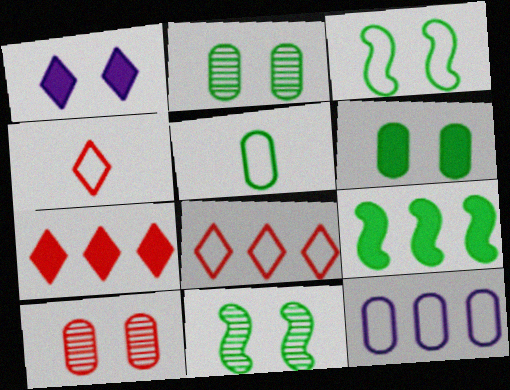[[1, 3, 10], 
[3, 4, 12]]